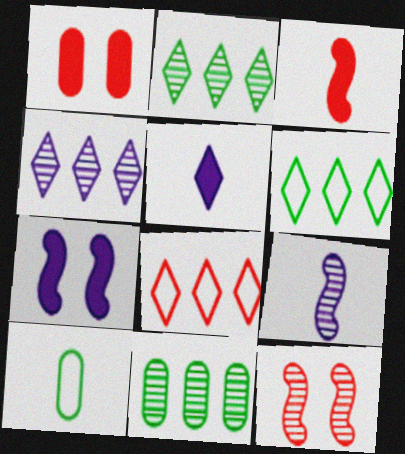[[1, 6, 9]]